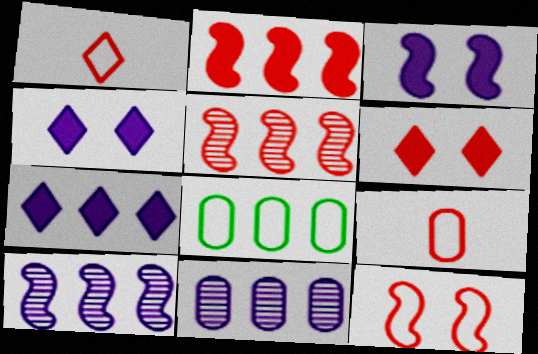[[5, 6, 9], 
[5, 7, 8]]